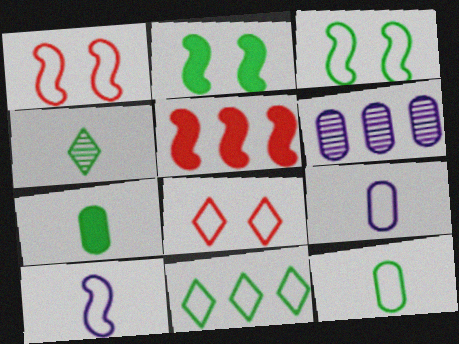[[1, 9, 11], 
[3, 11, 12], 
[5, 6, 11]]